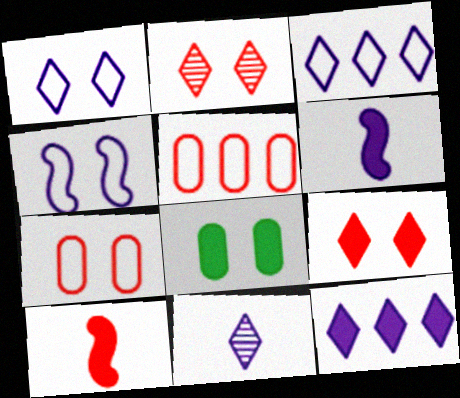[[1, 11, 12], 
[2, 4, 8], 
[2, 5, 10], 
[8, 10, 12]]